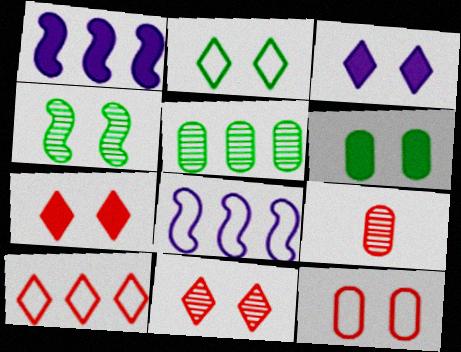[[1, 2, 9], 
[1, 5, 10], 
[2, 3, 11], 
[2, 4, 6], 
[3, 4, 12]]